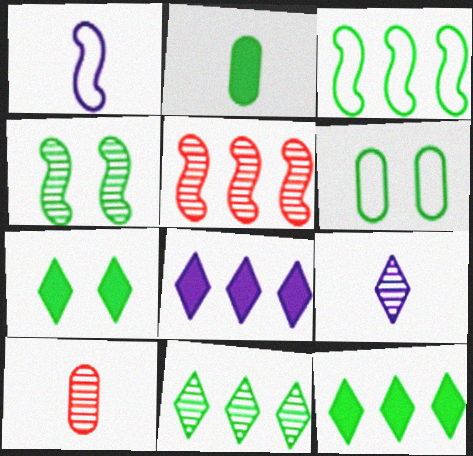[[4, 6, 7]]